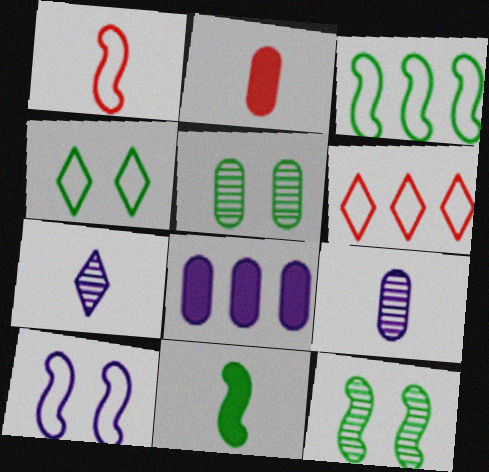[[1, 3, 10], 
[3, 11, 12], 
[7, 8, 10]]